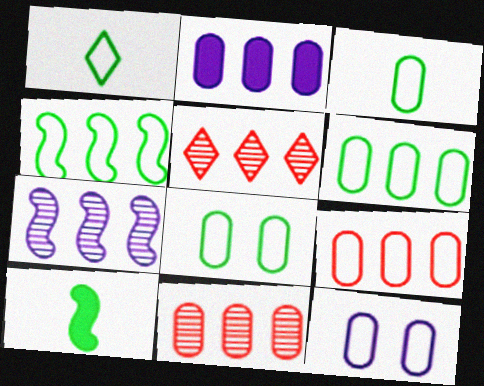[[1, 4, 8], 
[2, 4, 5], 
[2, 6, 11], 
[3, 6, 8], 
[3, 9, 12], 
[5, 10, 12]]